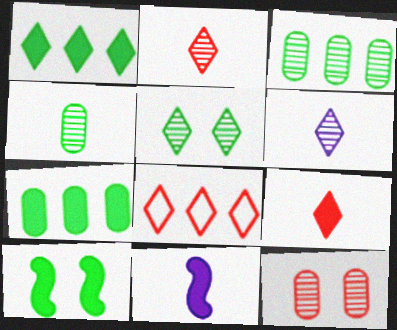[]